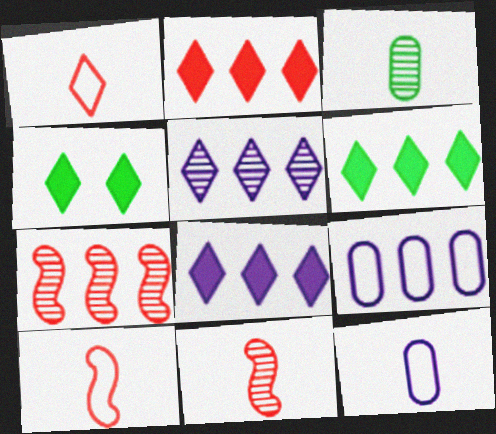[[1, 4, 5], 
[2, 6, 8], 
[4, 7, 12], 
[4, 9, 11], 
[6, 7, 9]]